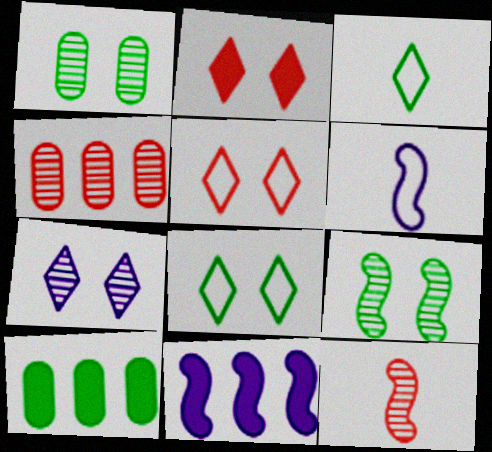[[2, 7, 8], 
[3, 9, 10]]